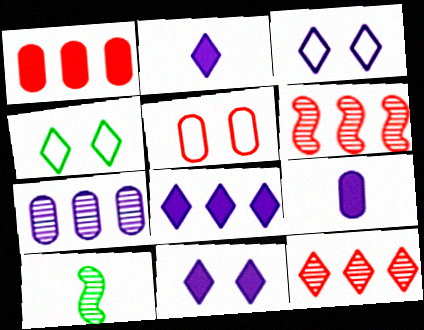[[1, 3, 10], 
[2, 4, 12], 
[2, 8, 11], 
[4, 6, 9], 
[5, 8, 10]]